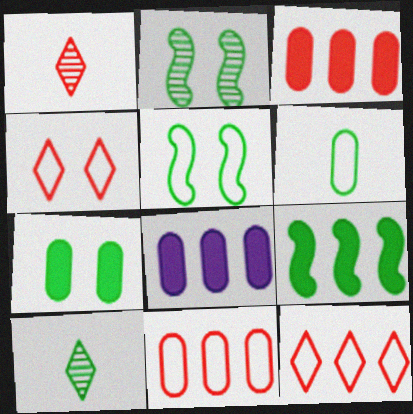[[1, 5, 8]]